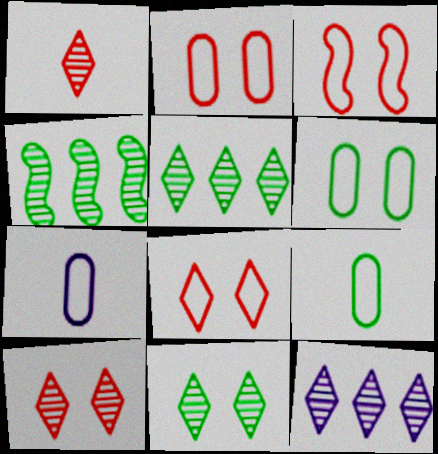[[1, 11, 12], 
[2, 3, 8]]